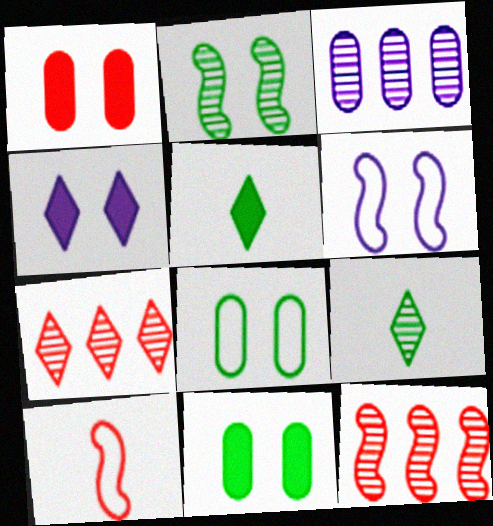[[1, 7, 10]]